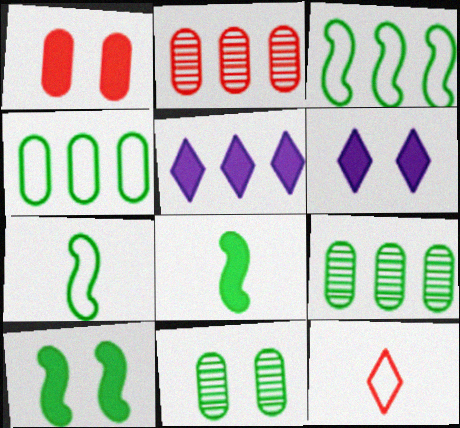[[1, 5, 8], 
[1, 6, 10], 
[2, 3, 5], 
[2, 6, 7]]